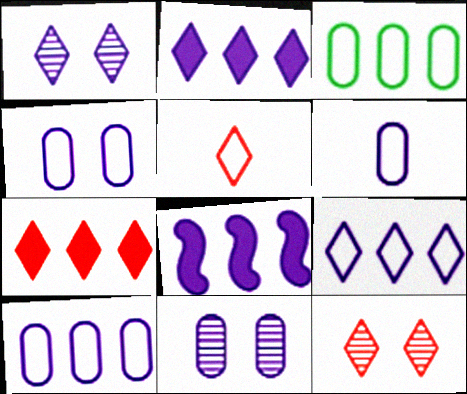[[1, 6, 8], 
[4, 6, 10], 
[5, 7, 12]]